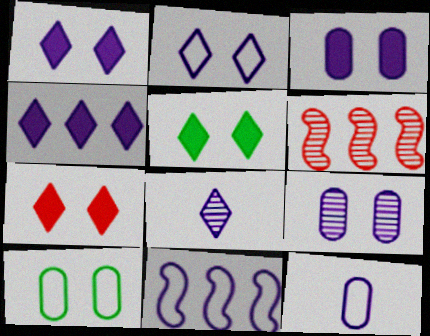[[1, 5, 7], 
[2, 4, 8], 
[2, 11, 12], 
[3, 8, 11], 
[5, 6, 12]]